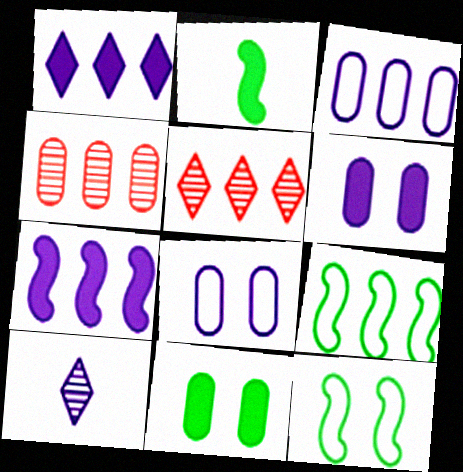[[1, 4, 9], 
[2, 5, 8], 
[7, 8, 10]]